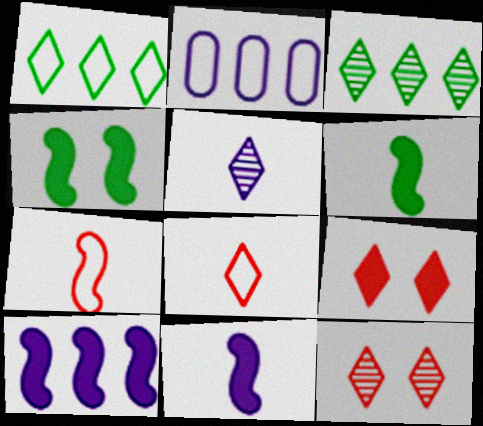[[1, 5, 9], 
[2, 6, 12], 
[3, 5, 12]]